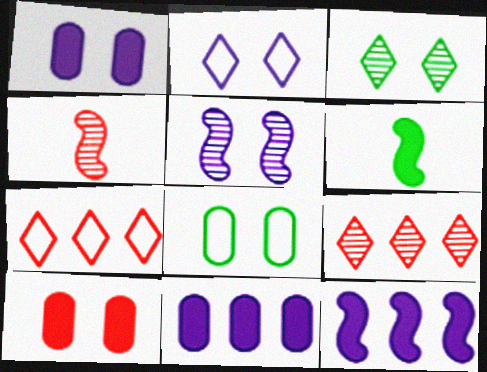[[1, 2, 5], 
[4, 7, 10]]